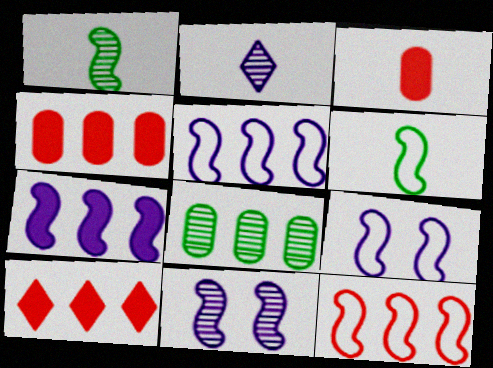[[2, 3, 6], 
[5, 8, 10], 
[6, 9, 12]]